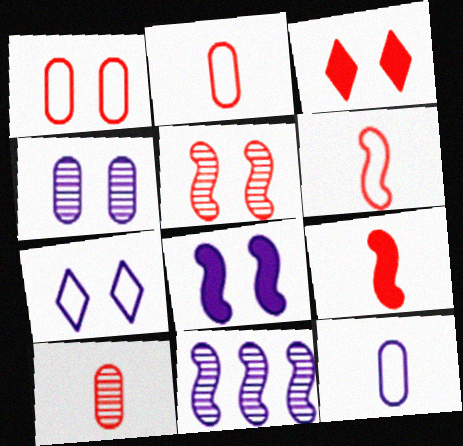[[1, 3, 5], 
[4, 7, 8]]